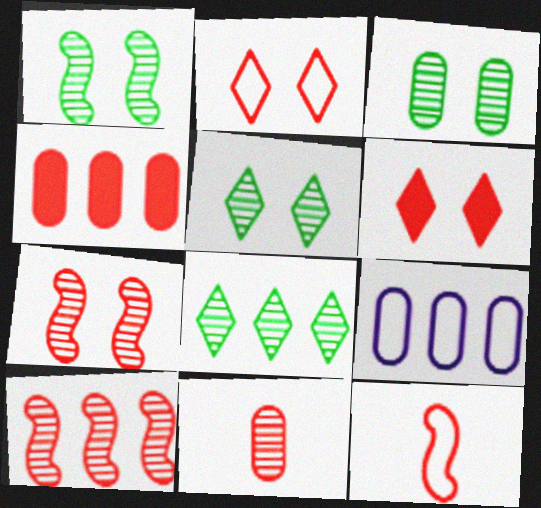[[1, 3, 5]]